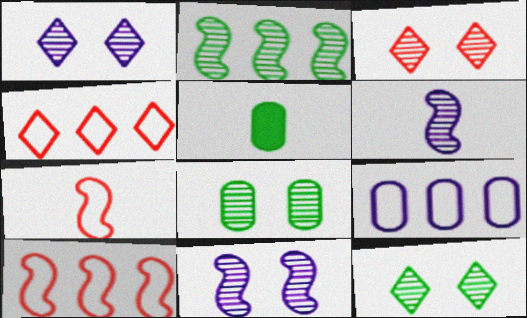[[1, 3, 12], 
[1, 5, 10], 
[3, 8, 11], 
[4, 5, 11]]